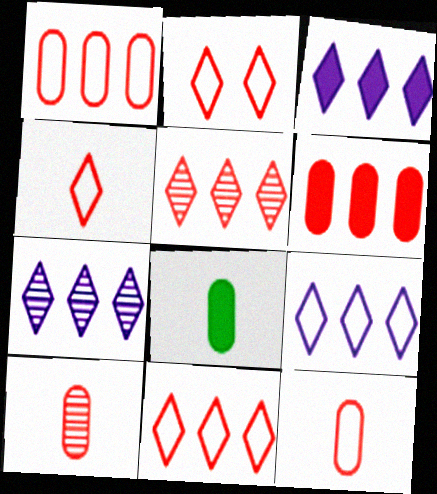[[2, 4, 11], 
[3, 7, 9]]